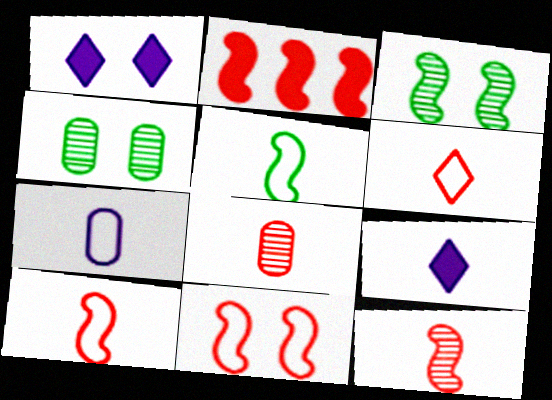[[1, 4, 11], 
[2, 11, 12], 
[5, 6, 7], 
[5, 8, 9]]